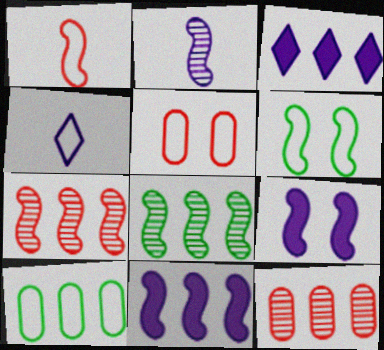[[1, 8, 9], 
[3, 7, 10]]